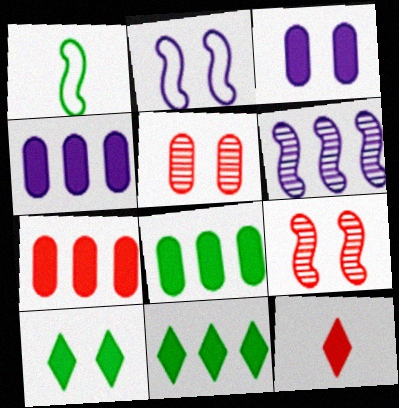[[2, 5, 10], 
[4, 7, 8]]